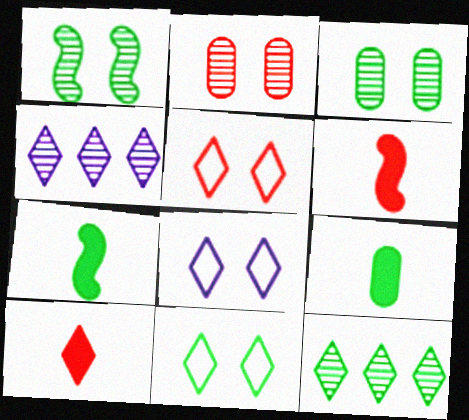[[4, 10, 11], 
[5, 8, 11], 
[8, 10, 12]]